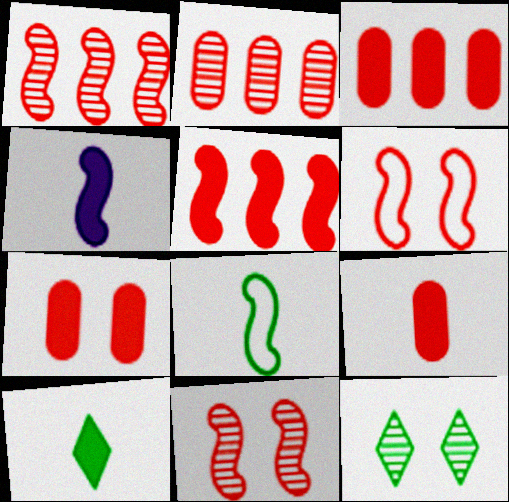[[3, 7, 9], 
[4, 9, 10]]